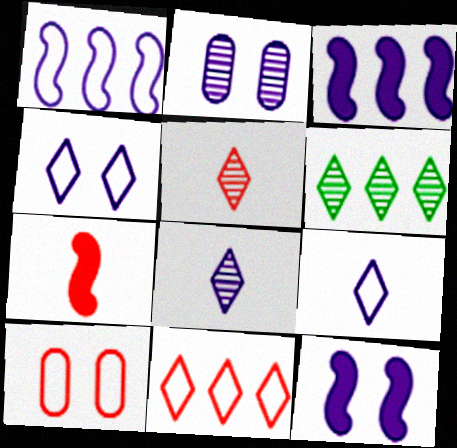[[2, 3, 9], 
[2, 4, 12]]